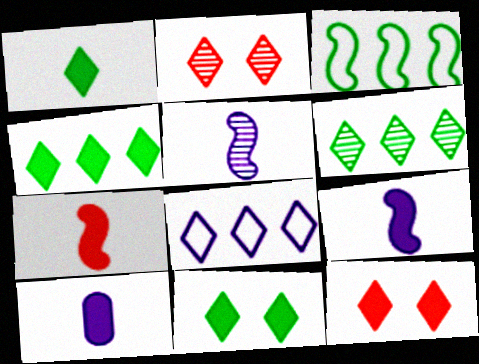[[1, 2, 8], 
[1, 4, 11], 
[1, 7, 10], 
[2, 3, 10]]